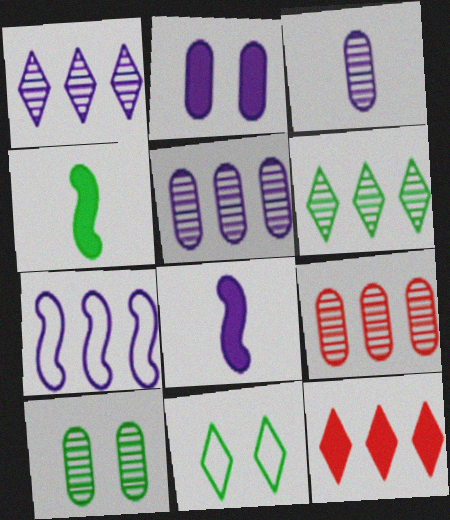[[2, 4, 12], 
[3, 9, 10], 
[8, 9, 11]]